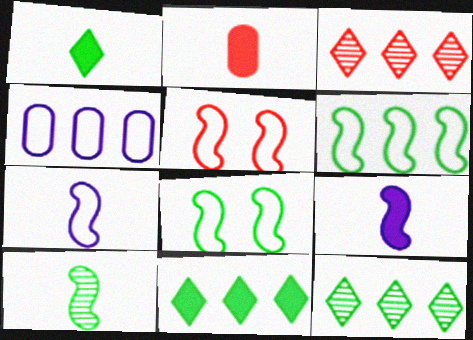[[1, 2, 9], 
[2, 3, 5], 
[5, 6, 7]]